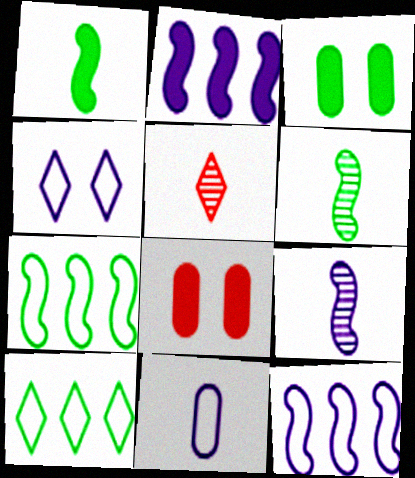[[1, 5, 11], 
[3, 5, 12], 
[3, 6, 10], 
[4, 11, 12], 
[8, 9, 10]]